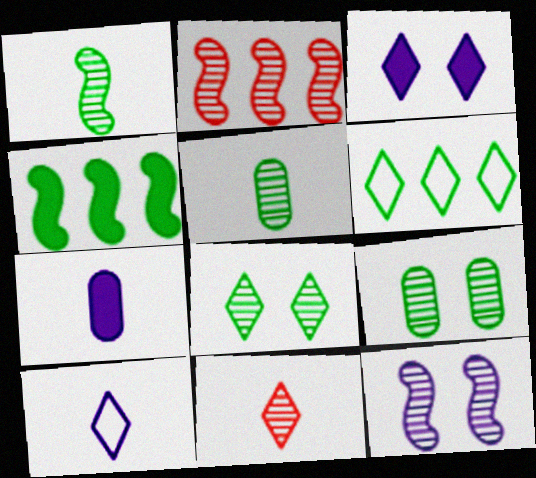[[1, 2, 12], 
[3, 6, 11]]